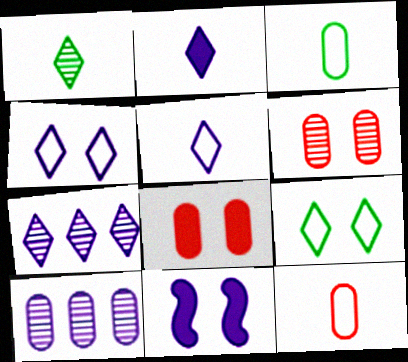[[2, 4, 7], 
[3, 8, 10], 
[5, 10, 11], 
[6, 9, 11]]